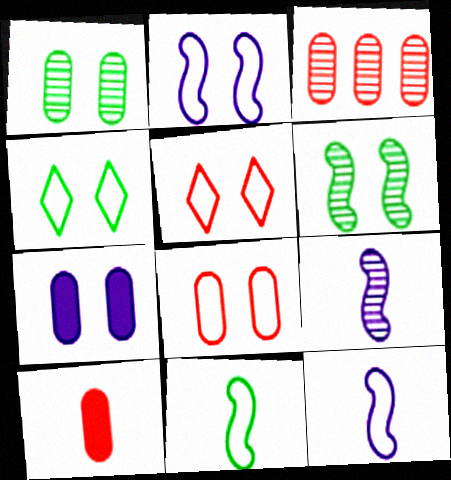[[1, 7, 8], 
[2, 4, 8], 
[3, 8, 10], 
[5, 6, 7]]